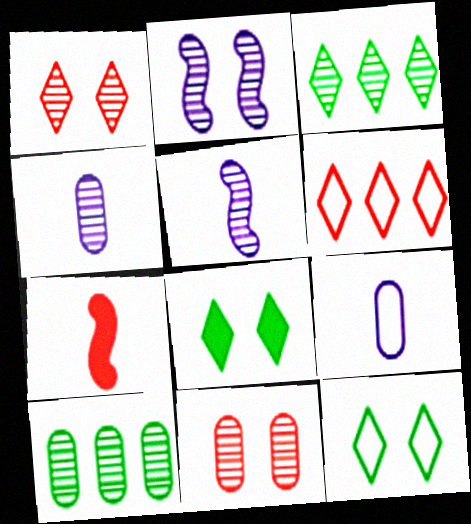[[1, 5, 10], 
[3, 5, 11], 
[4, 10, 11], 
[6, 7, 11]]